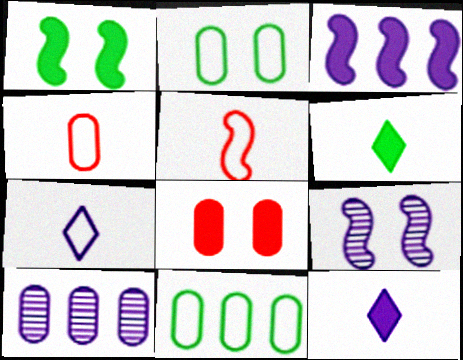[[3, 6, 8]]